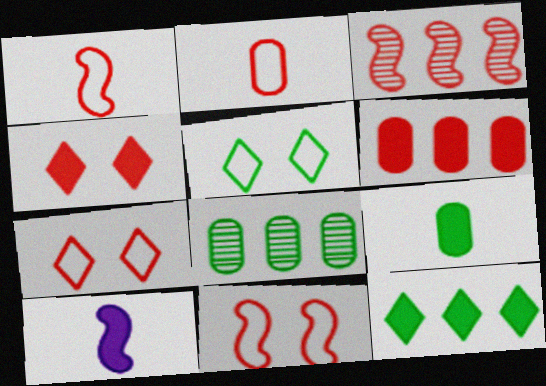[[2, 3, 4], 
[7, 8, 10]]